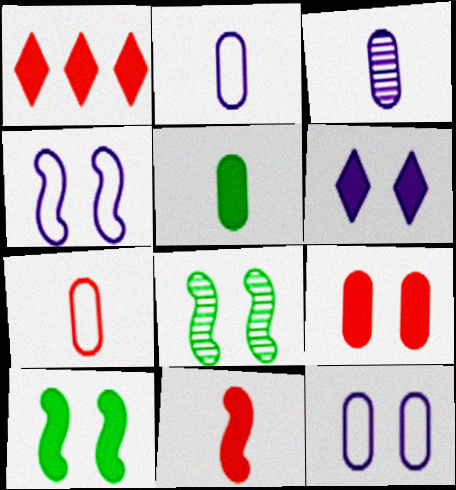[[1, 2, 8], 
[1, 9, 11], 
[3, 5, 7], 
[6, 9, 10]]